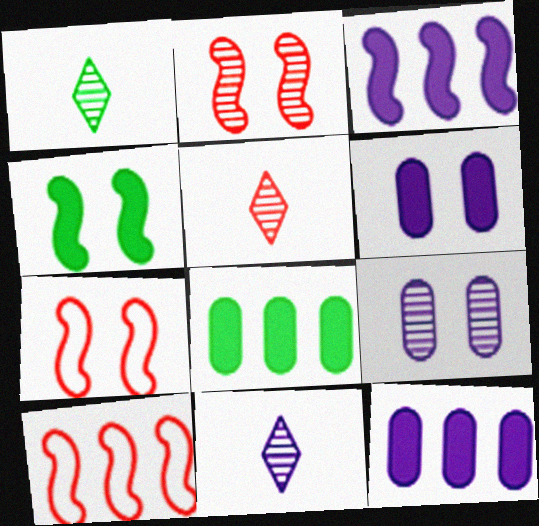[[1, 5, 11], 
[1, 6, 10], 
[1, 7, 12], 
[7, 8, 11]]